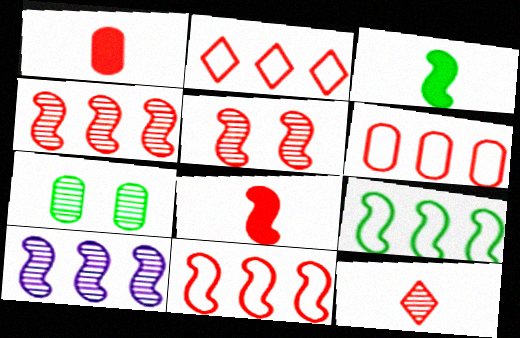[[1, 2, 5], 
[2, 6, 11], 
[5, 8, 11], 
[7, 10, 12]]